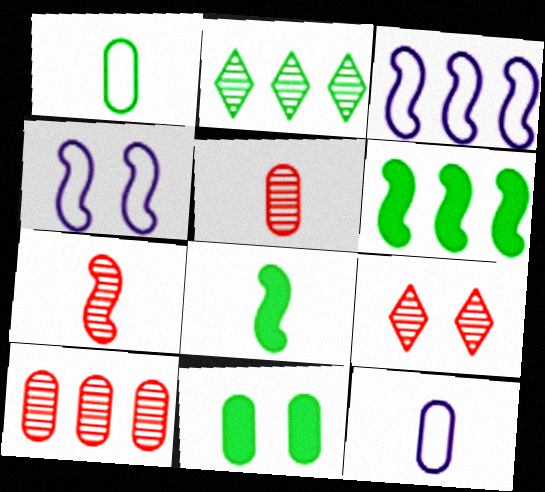[[4, 6, 7], 
[4, 9, 11], 
[6, 9, 12], 
[7, 9, 10], 
[10, 11, 12]]